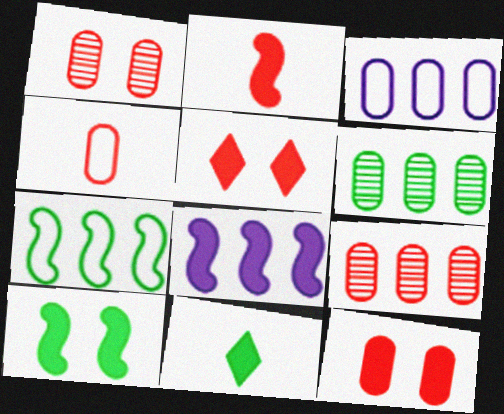[[2, 8, 10], 
[4, 9, 12], 
[8, 11, 12]]